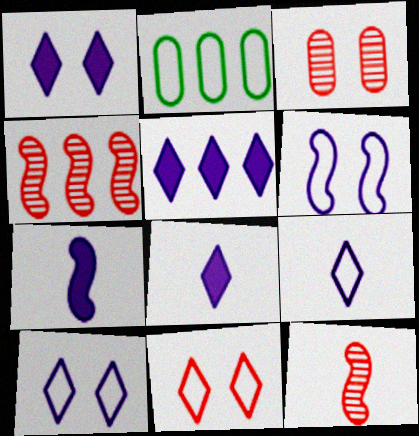[[1, 2, 12], 
[1, 5, 8], 
[2, 4, 5]]